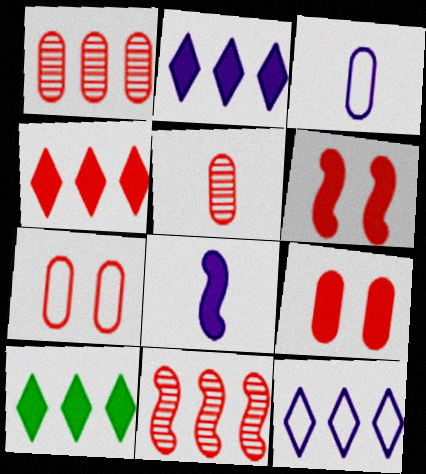[[2, 4, 10], 
[8, 9, 10]]